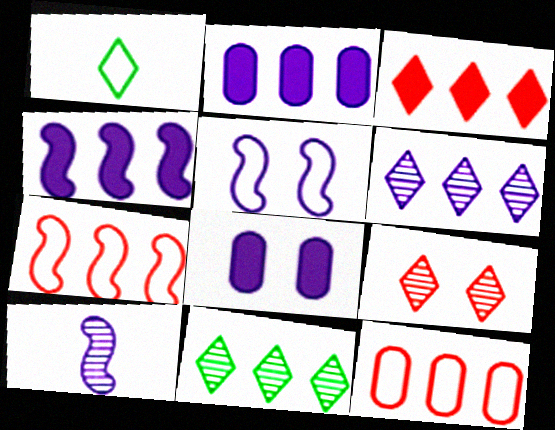[[1, 5, 12], 
[2, 7, 11], 
[4, 5, 10], 
[4, 11, 12]]